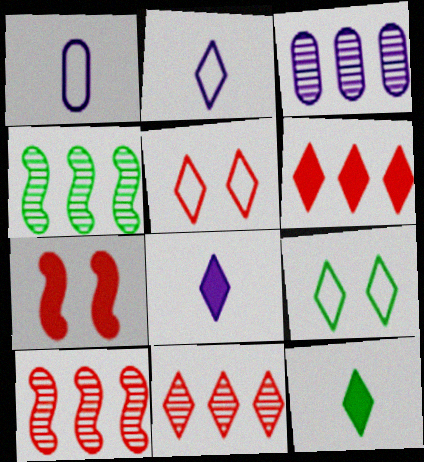[[3, 4, 11], 
[8, 9, 11]]